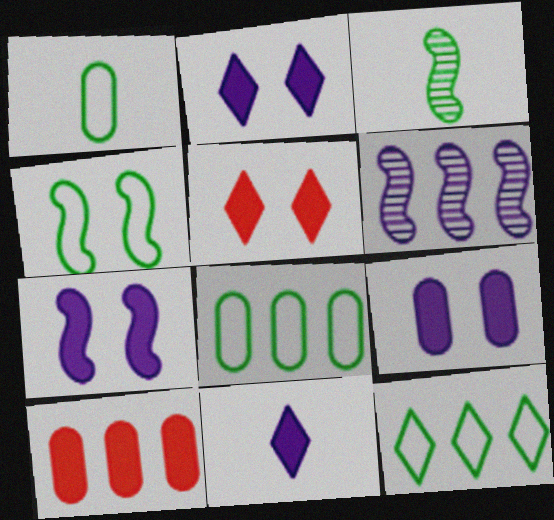[[1, 4, 12], 
[1, 5, 6], 
[2, 7, 9], 
[6, 10, 12]]